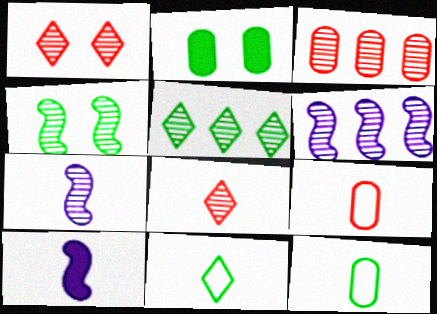[[3, 5, 6], 
[8, 10, 12]]